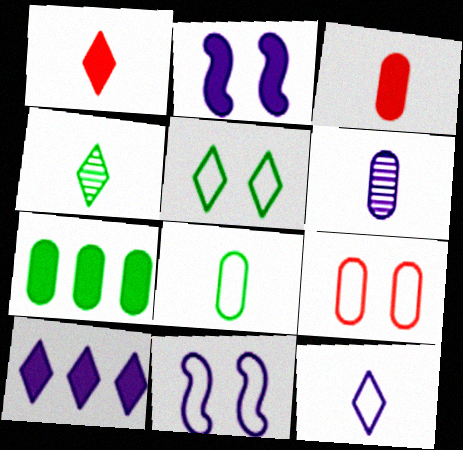[[1, 2, 7], 
[1, 4, 12], 
[3, 6, 8], 
[5, 9, 11], 
[6, 7, 9], 
[6, 10, 11]]